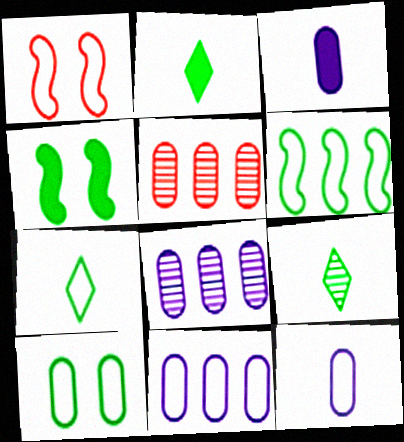[[1, 2, 8], 
[1, 7, 11], 
[2, 7, 9], 
[3, 5, 10], 
[6, 7, 10]]